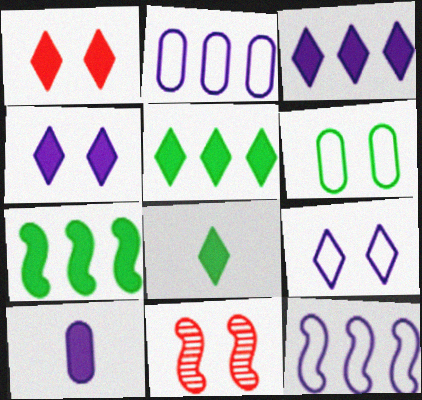[[1, 3, 8], 
[1, 7, 10], 
[2, 8, 11], 
[4, 6, 11]]